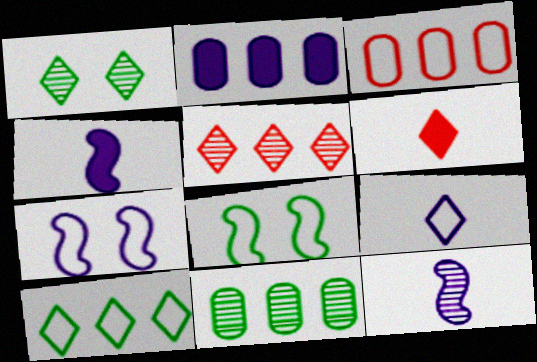[[1, 3, 4], 
[2, 3, 11], 
[3, 8, 9], 
[6, 7, 11]]